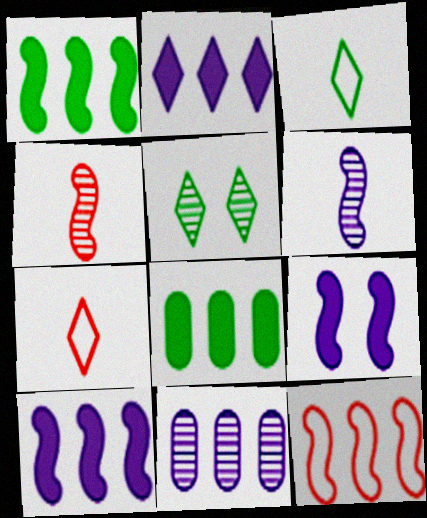[[2, 5, 7], 
[4, 5, 11]]